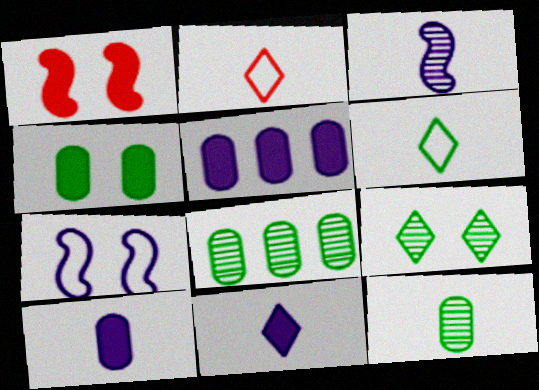[]